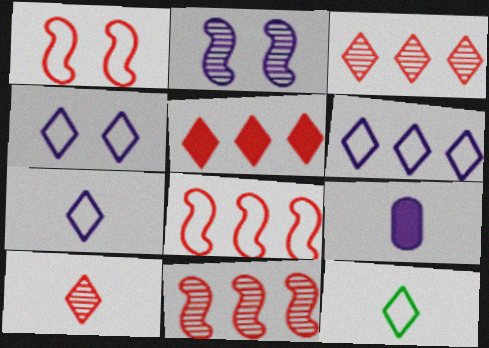[[2, 6, 9], 
[4, 6, 7]]